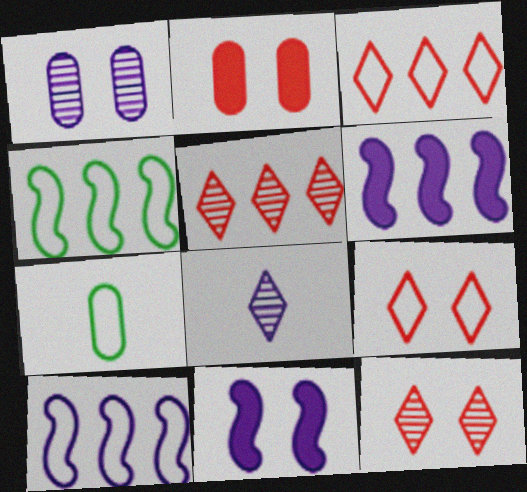[[2, 4, 8], 
[5, 7, 11], 
[6, 7, 12], 
[7, 9, 10]]